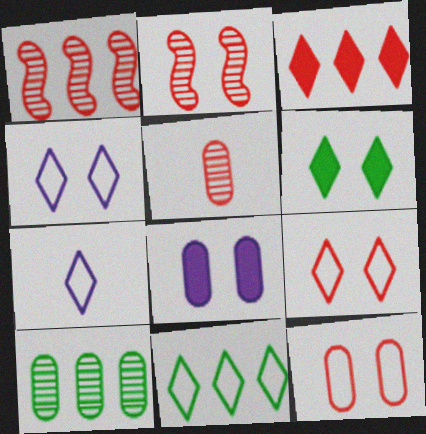[[7, 9, 11]]